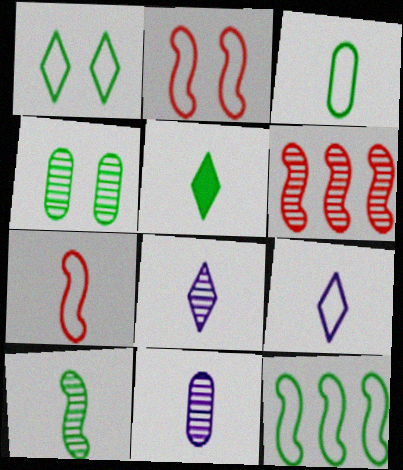[[1, 3, 12], 
[3, 5, 10], 
[3, 7, 9], 
[4, 5, 12], 
[4, 6, 8], 
[5, 7, 11]]